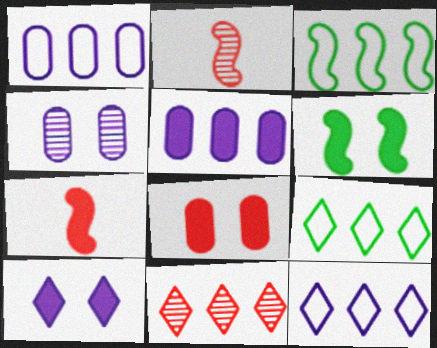[[3, 5, 11], 
[4, 7, 9], 
[6, 8, 10]]